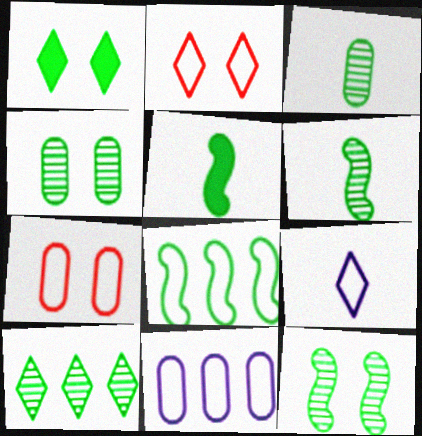[[1, 3, 8], 
[3, 10, 12], 
[4, 6, 10], 
[5, 8, 12], 
[7, 8, 9]]